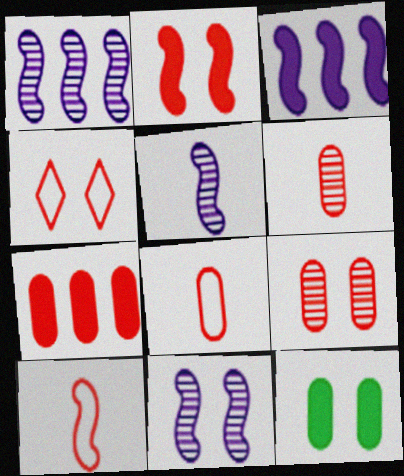[[1, 5, 11], 
[2, 4, 9], 
[4, 11, 12], 
[7, 8, 9]]